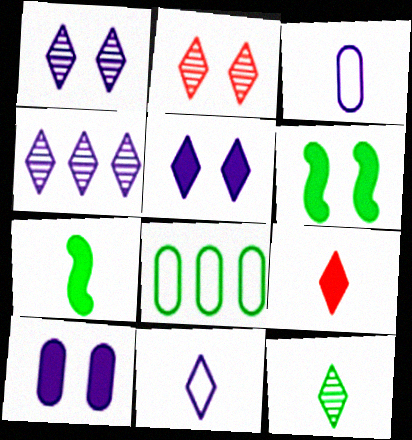[[2, 4, 12], 
[4, 5, 11], 
[6, 8, 12], 
[9, 11, 12]]